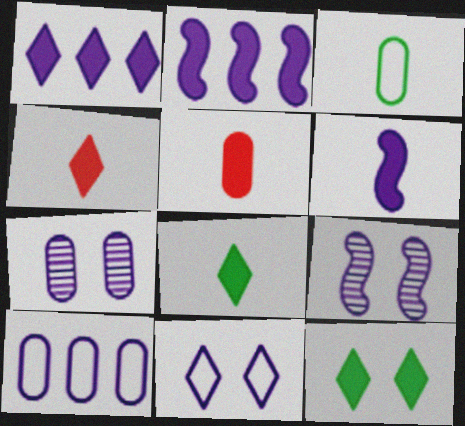[[1, 4, 12], 
[2, 5, 12], 
[5, 6, 8]]